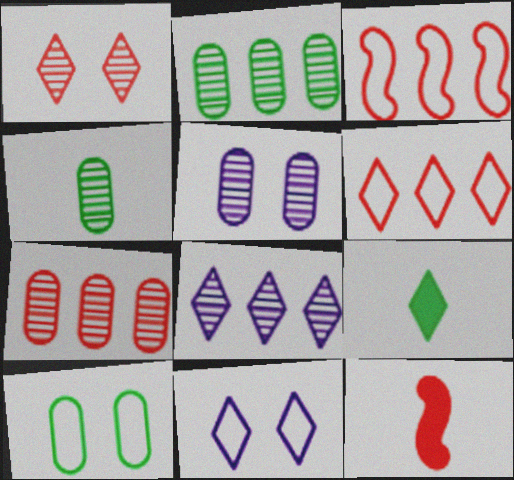[[2, 11, 12], 
[3, 5, 9], 
[4, 5, 7], 
[8, 10, 12]]